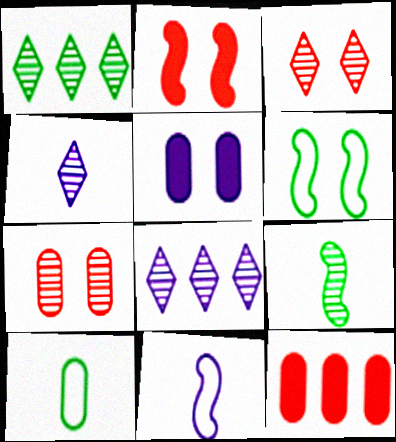[[1, 3, 4], 
[2, 8, 10], 
[3, 5, 6], 
[4, 6, 12], 
[5, 8, 11], 
[7, 8, 9]]